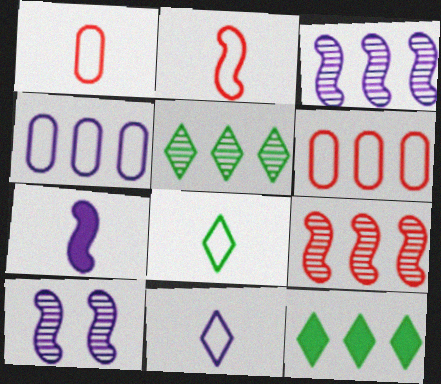[[1, 10, 12], 
[3, 6, 12], 
[4, 9, 12]]